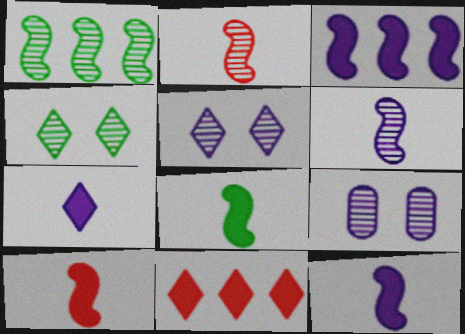[[8, 10, 12]]